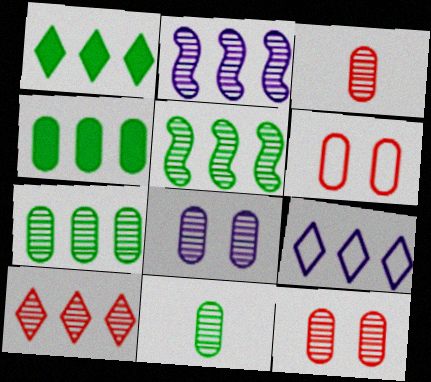[[1, 9, 10], 
[2, 7, 10], 
[3, 7, 8]]